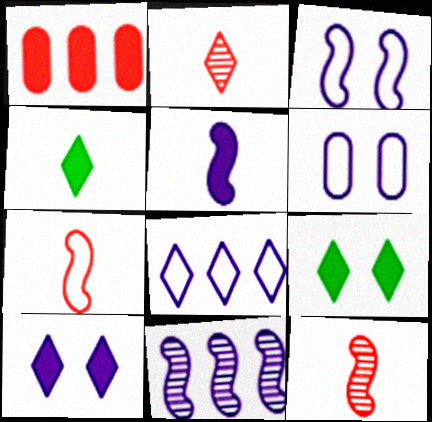[[1, 5, 9], 
[2, 8, 9], 
[3, 5, 11]]